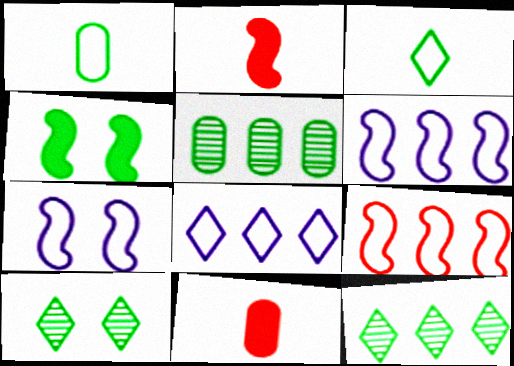[[1, 4, 12], 
[3, 4, 5], 
[6, 10, 11], 
[7, 11, 12]]